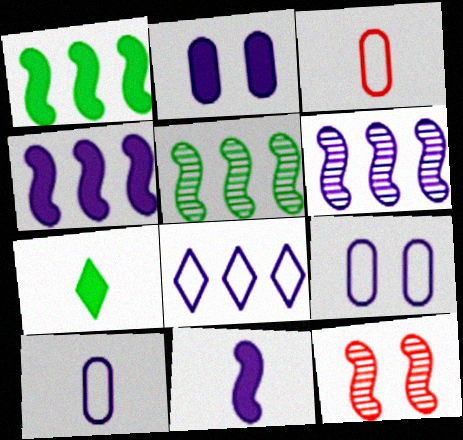[]